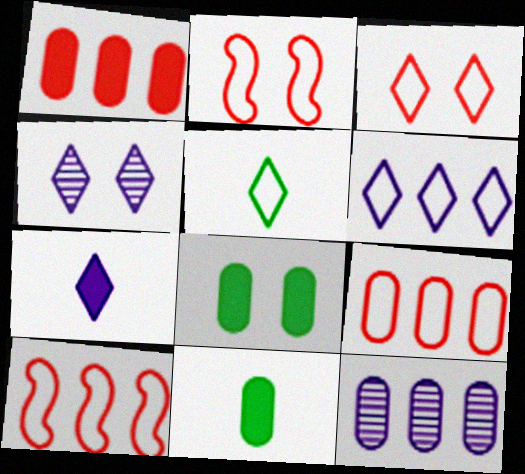[[2, 4, 8], 
[3, 5, 6], 
[4, 6, 7], 
[4, 10, 11]]